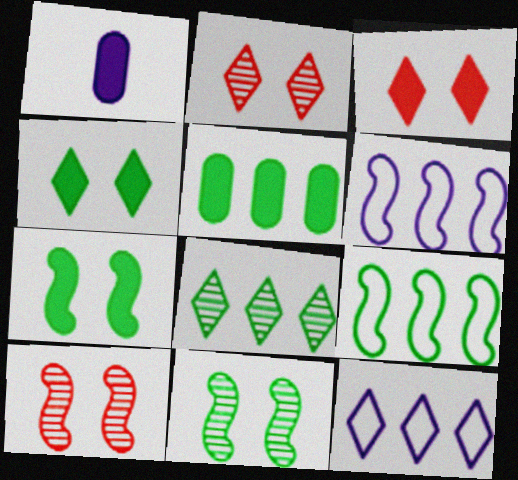[[1, 2, 9], 
[5, 8, 9]]